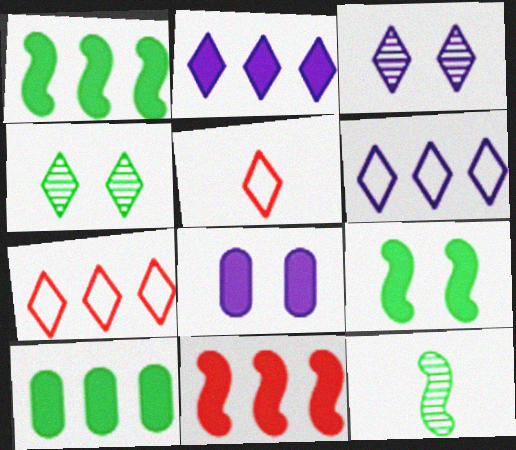[[2, 4, 5], 
[2, 10, 11], 
[7, 8, 12]]